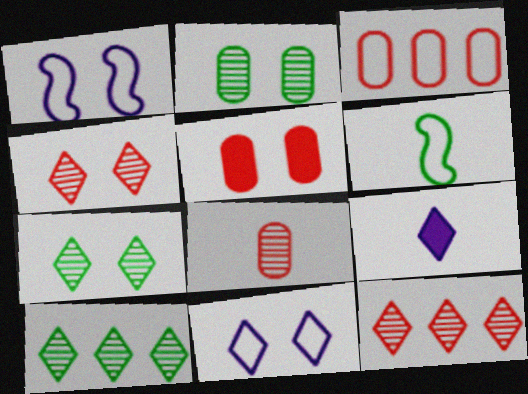[[1, 5, 7], 
[3, 5, 8], 
[3, 6, 11], 
[6, 8, 9]]